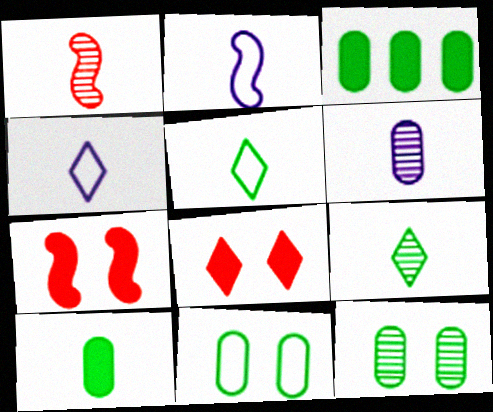[[1, 4, 10], 
[1, 6, 9]]